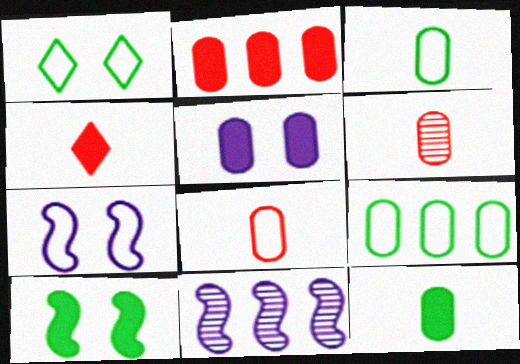[[2, 5, 12], 
[5, 6, 9]]